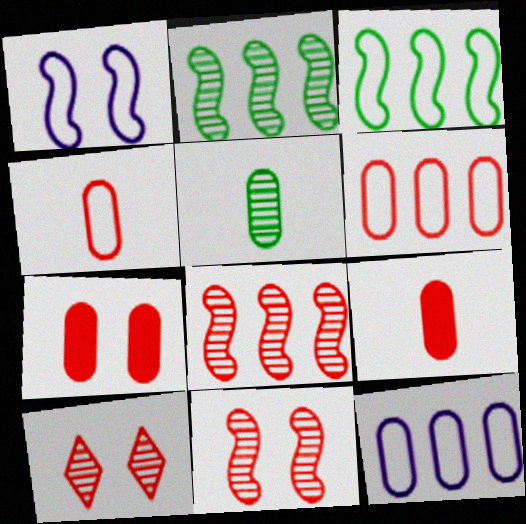[[5, 7, 12]]